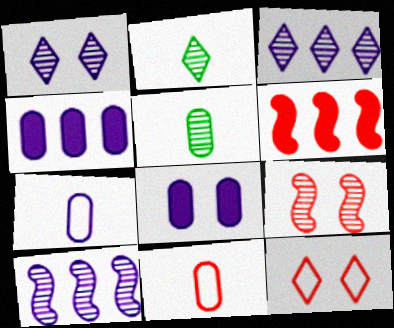[[3, 5, 9]]